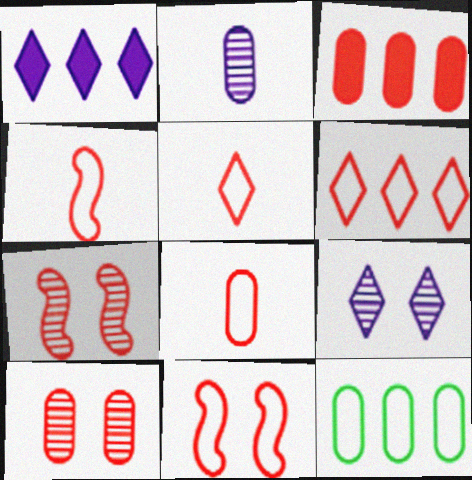[[3, 5, 7], 
[3, 8, 10], 
[4, 5, 8], 
[6, 8, 11]]